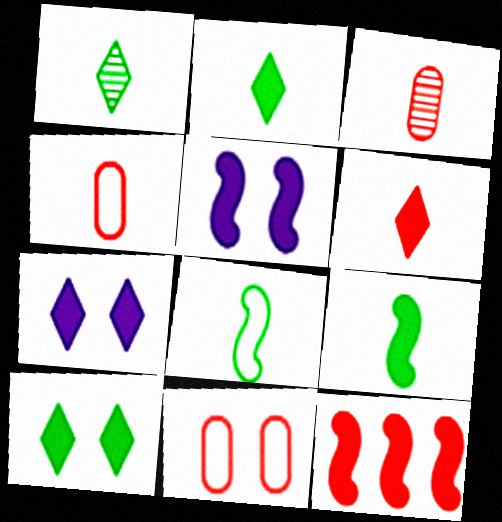[[5, 9, 12]]